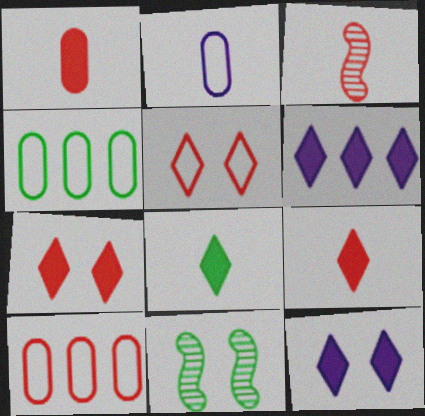[[2, 3, 8], 
[3, 4, 12], 
[3, 7, 10], 
[4, 8, 11], 
[6, 7, 8]]